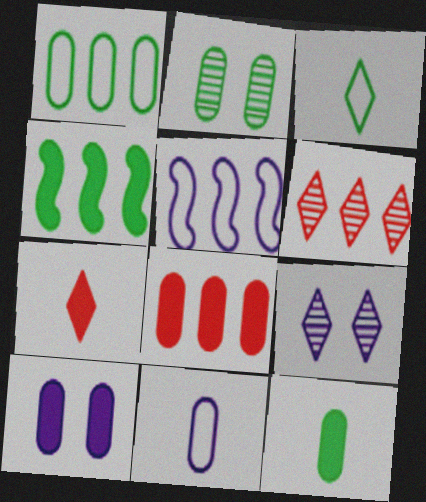[[1, 2, 12], 
[2, 3, 4], 
[2, 5, 7], 
[2, 8, 11], 
[4, 7, 10], 
[8, 10, 12]]